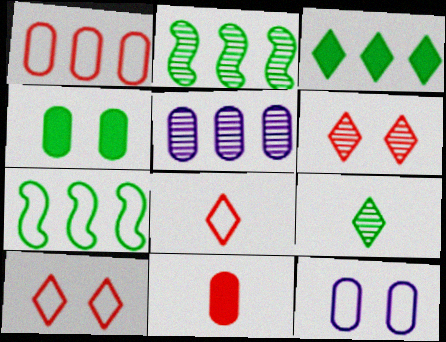[[4, 7, 9], 
[7, 8, 12]]